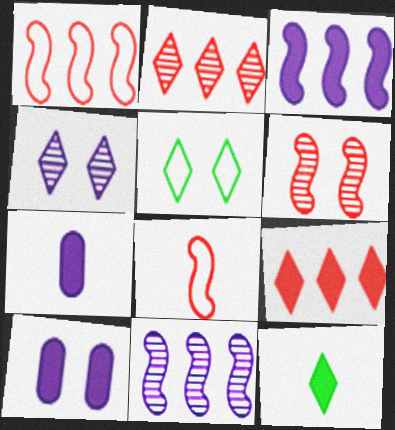[[5, 6, 10]]